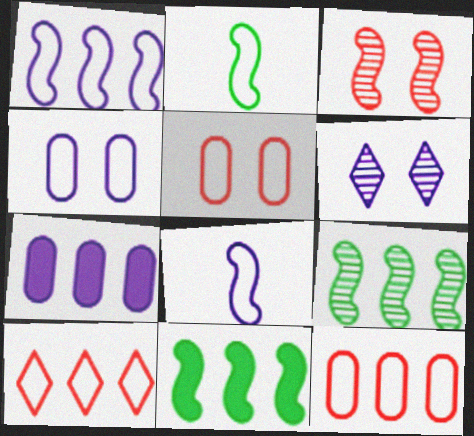[[2, 4, 10], 
[3, 8, 11], 
[6, 7, 8], 
[7, 9, 10]]